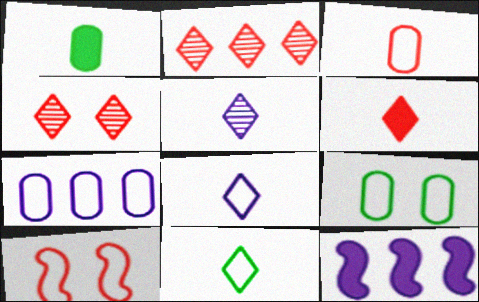[[3, 7, 9], 
[5, 6, 11], 
[7, 10, 11]]